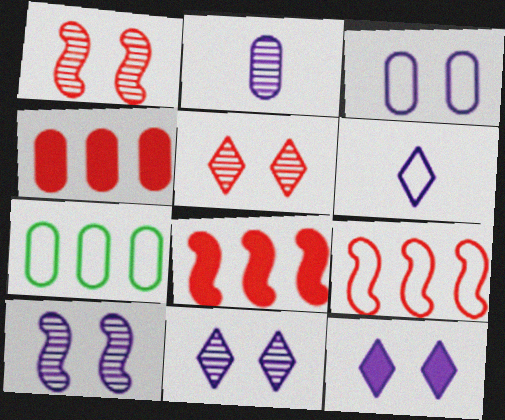[[3, 10, 12]]